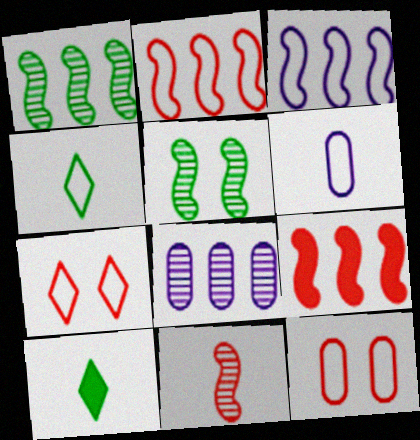[[1, 3, 9], 
[3, 4, 12], 
[6, 10, 11]]